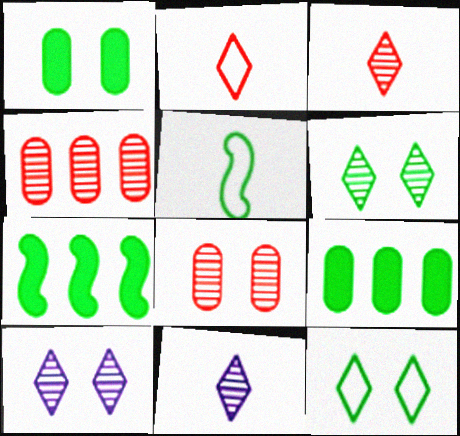[[5, 6, 9]]